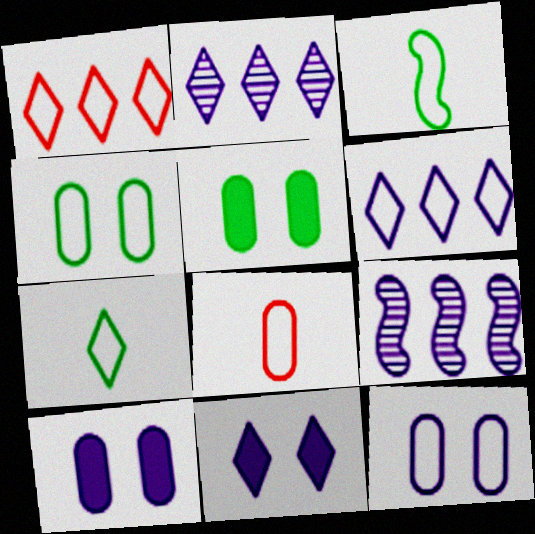[[1, 3, 12]]